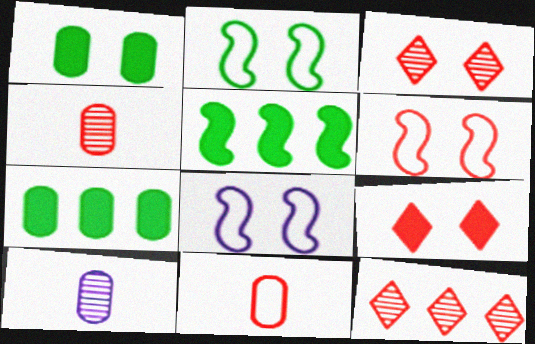[[1, 3, 8], 
[2, 6, 8]]